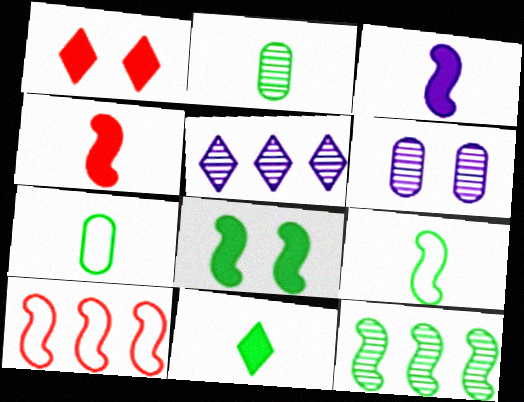[[2, 9, 11], 
[6, 10, 11], 
[8, 9, 12]]